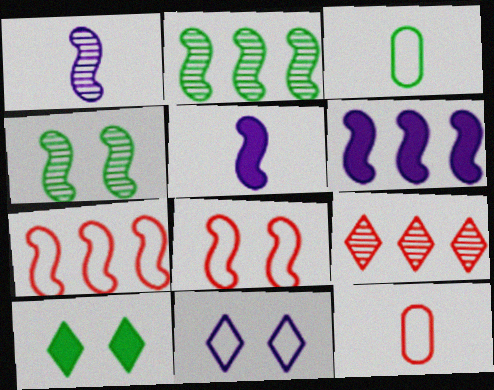[[2, 3, 10], 
[2, 5, 8], 
[2, 6, 7], 
[3, 7, 11], 
[4, 5, 7]]